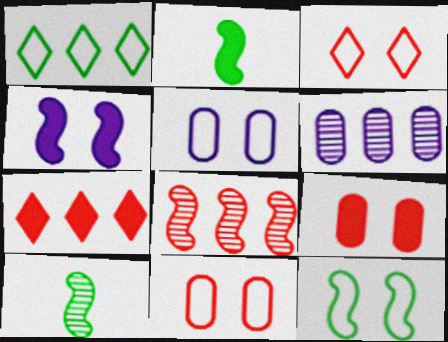[[2, 3, 6], 
[3, 5, 12], 
[5, 7, 10]]